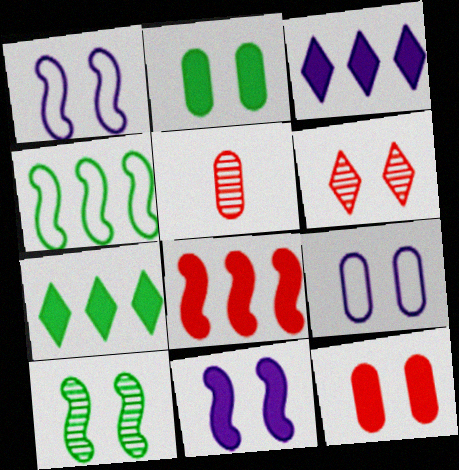[[1, 2, 6], 
[1, 5, 7]]